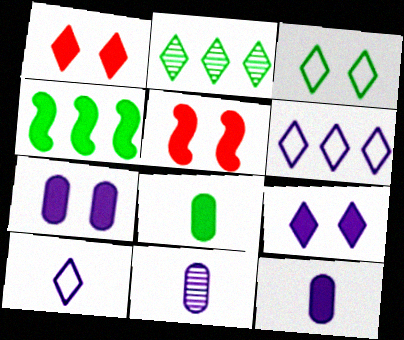[[1, 2, 10], 
[1, 4, 12]]